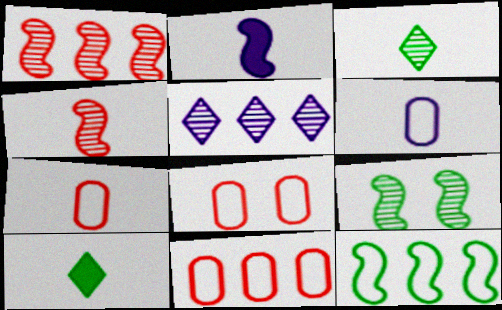[[2, 3, 7], 
[4, 6, 10], 
[7, 8, 11]]